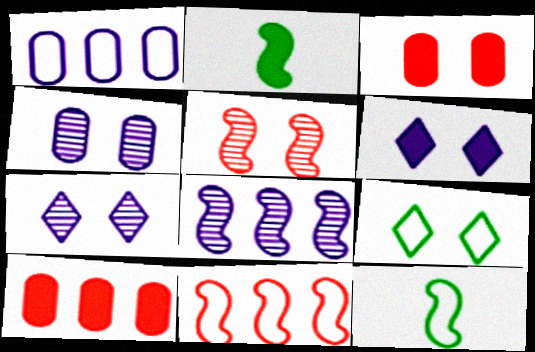[[2, 6, 10], 
[7, 10, 12]]